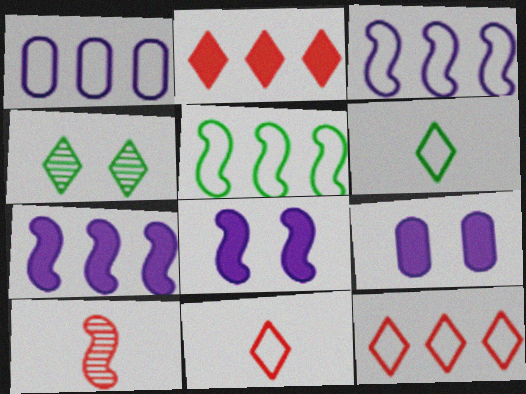[[1, 5, 12], 
[5, 8, 10]]